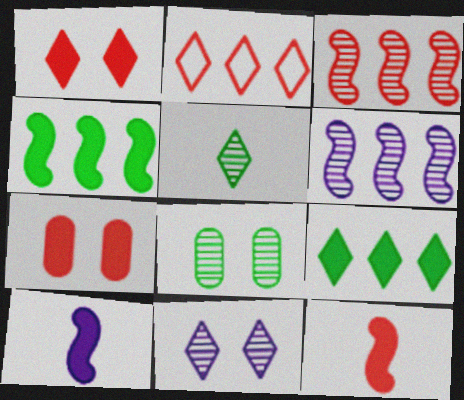[[2, 8, 10], 
[7, 9, 10]]